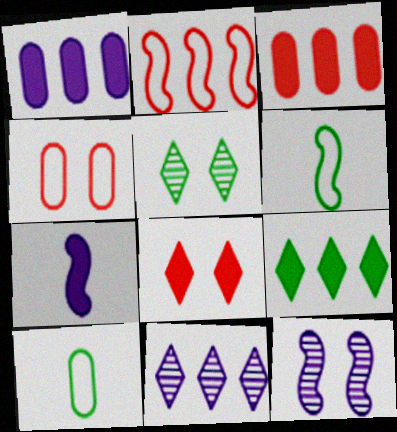[]